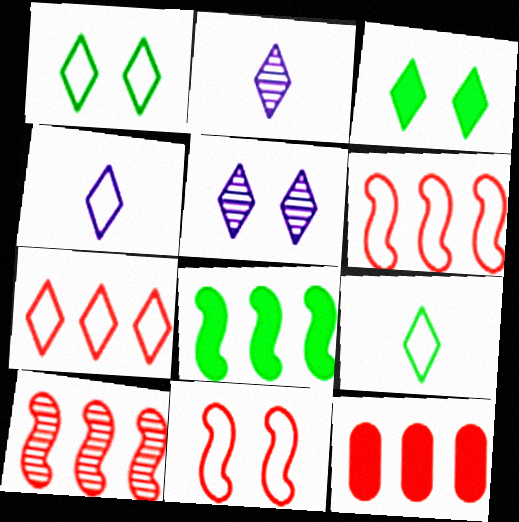[[1, 4, 7], 
[2, 3, 7], 
[7, 10, 12]]